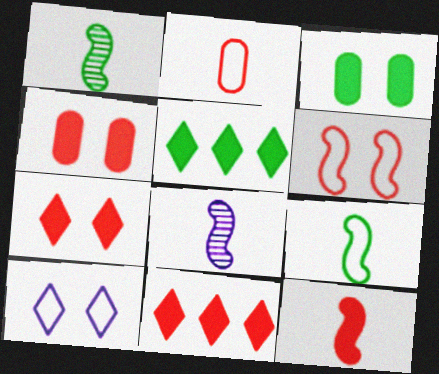[[4, 11, 12], 
[8, 9, 12]]